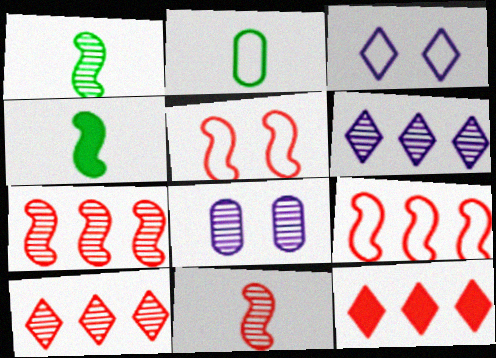[[1, 8, 10], 
[2, 3, 9]]